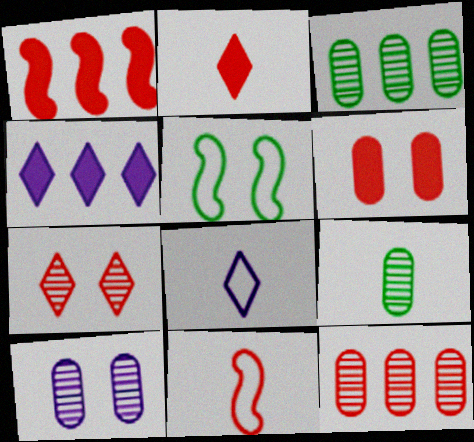[[1, 2, 6], 
[9, 10, 12]]